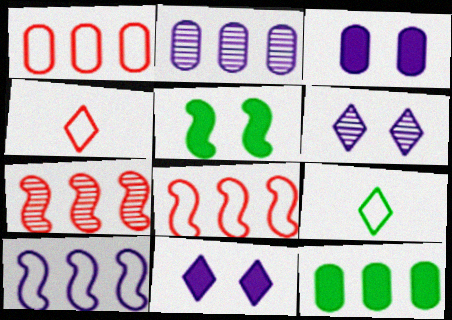[[1, 2, 12], 
[2, 4, 5], 
[3, 7, 9]]